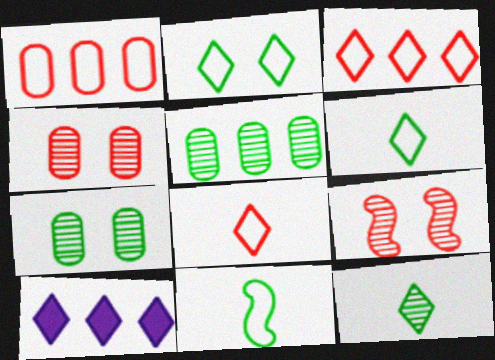[[4, 10, 11]]